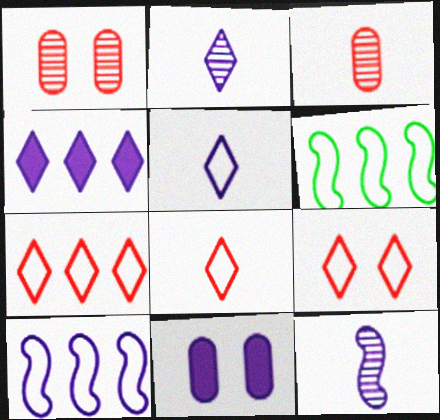[[2, 10, 11], 
[7, 8, 9]]